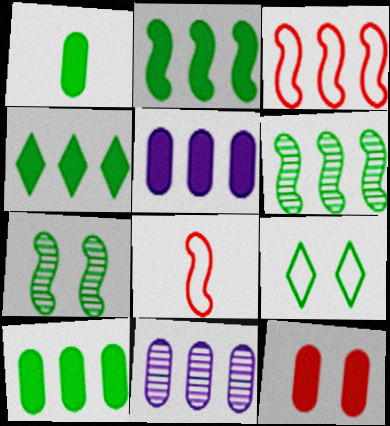[[1, 5, 12], 
[1, 6, 9], 
[2, 4, 10], 
[3, 4, 11]]